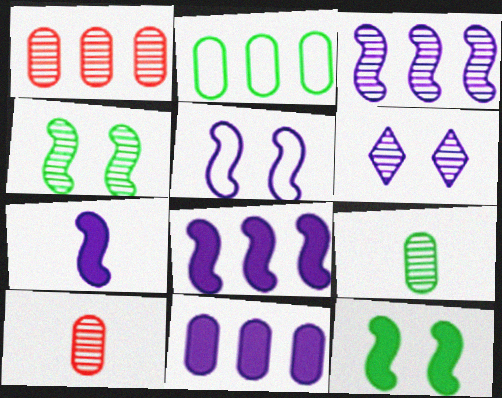[[1, 2, 11], 
[3, 5, 7]]